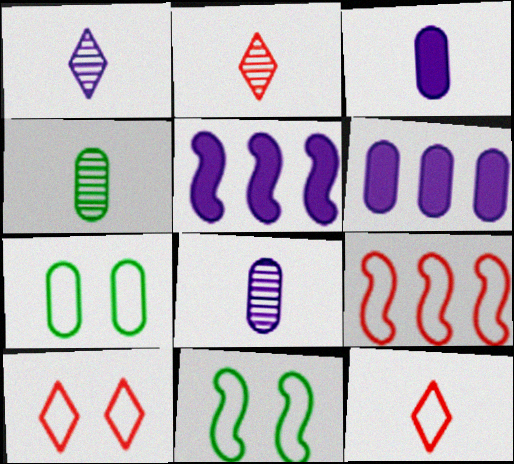[[2, 5, 7], 
[2, 6, 11], 
[4, 5, 10]]